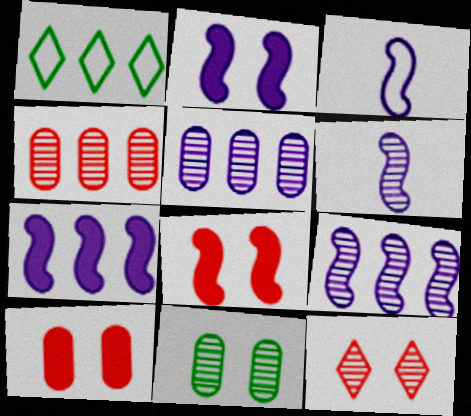[[1, 4, 7], 
[1, 6, 10], 
[2, 3, 9]]